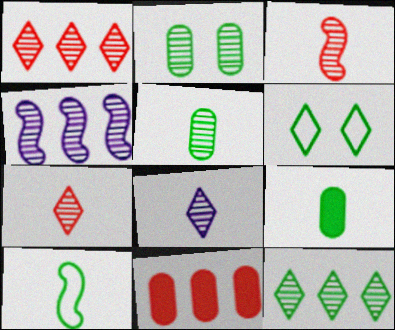[[2, 4, 7], 
[3, 5, 8]]